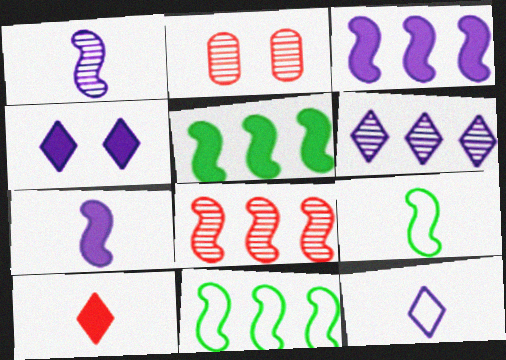[[2, 5, 12], 
[3, 8, 11], 
[4, 6, 12]]